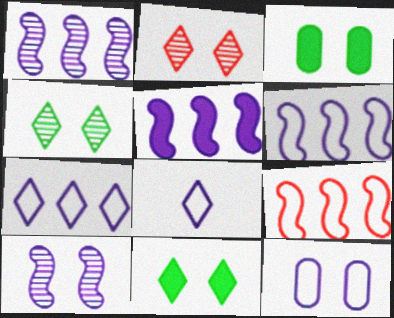[[1, 5, 6], 
[6, 8, 12]]